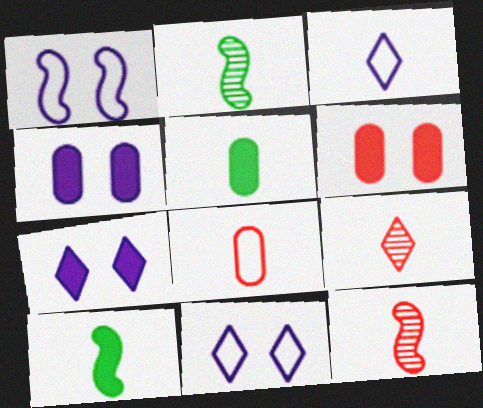[[3, 5, 12]]